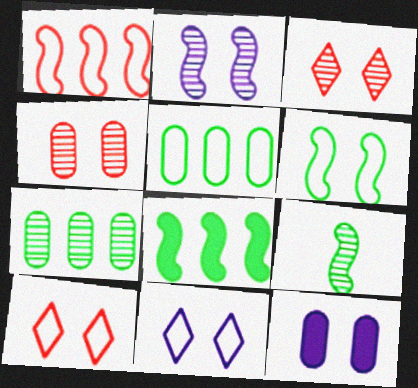[[2, 11, 12], 
[3, 6, 12], 
[6, 8, 9]]